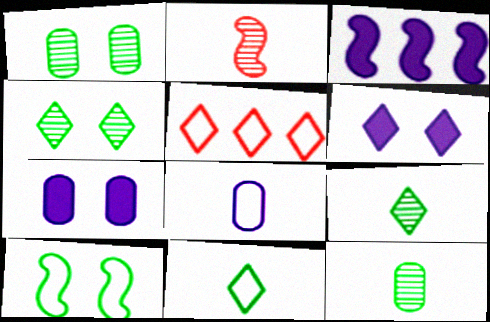[[2, 3, 10], 
[5, 6, 9], 
[5, 8, 10]]